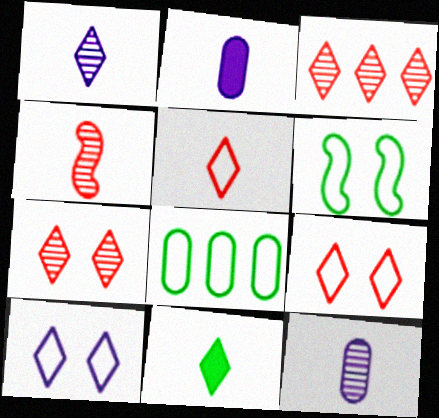[[1, 5, 11], 
[2, 3, 6], 
[3, 10, 11]]